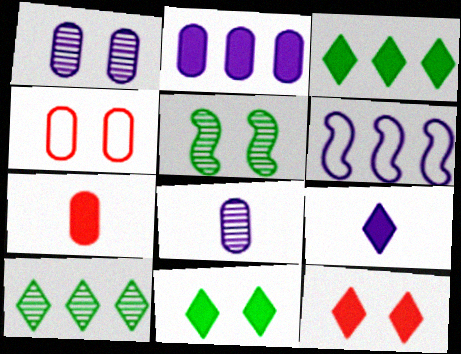[[1, 6, 9], 
[3, 9, 12]]